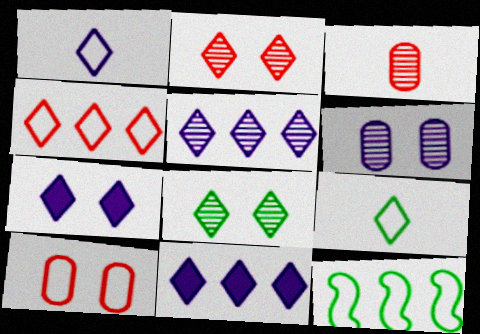[[1, 5, 7], 
[1, 10, 12], 
[2, 9, 11], 
[3, 7, 12]]